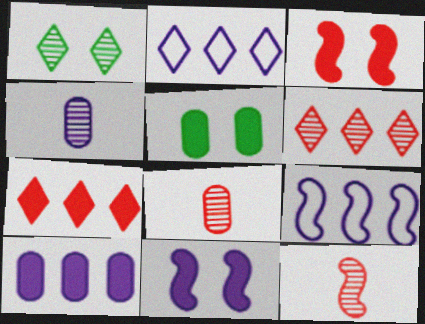[[2, 4, 11], 
[2, 5, 12]]